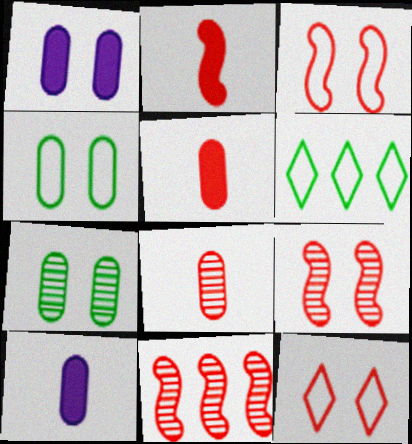[[2, 3, 11], 
[5, 11, 12], 
[6, 9, 10]]